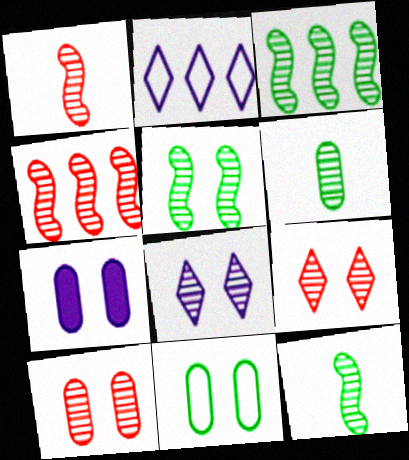[[3, 5, 12], 
[4, 6, 8], 
[5, 8, 10], 
[7, 10, 11]]